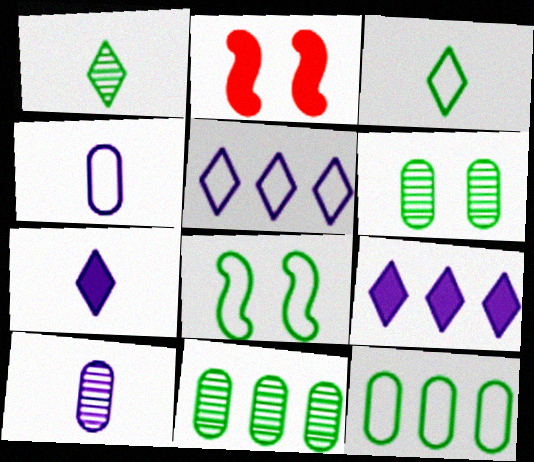[[3, 8, 12]]